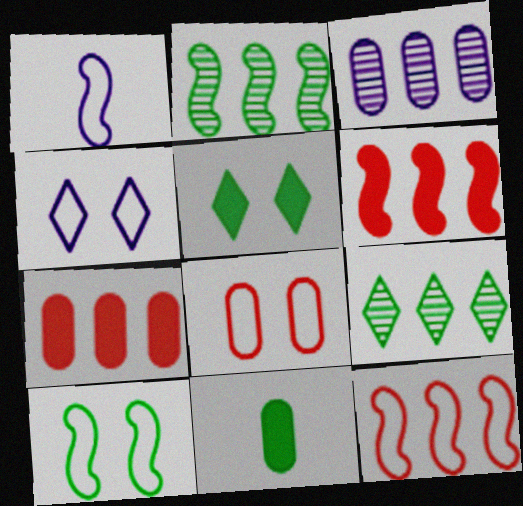[[1, 10, 12], 
[3, 8, 11], 
[4, 8, 10], 
[9, 10, 11]]